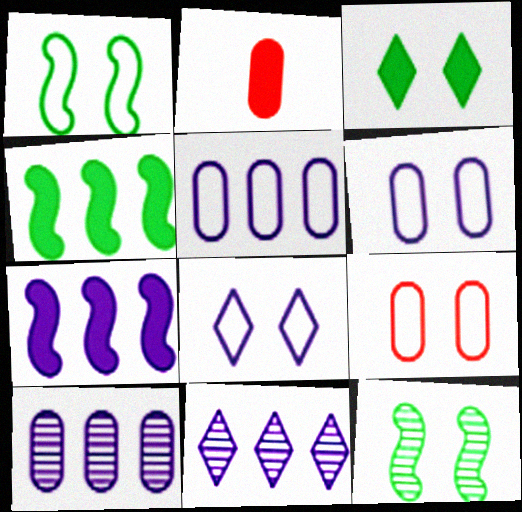[[1, 2, 11], 
[1, 8, 9], 
[2, 3, 7], 
[5, 7, 11]]